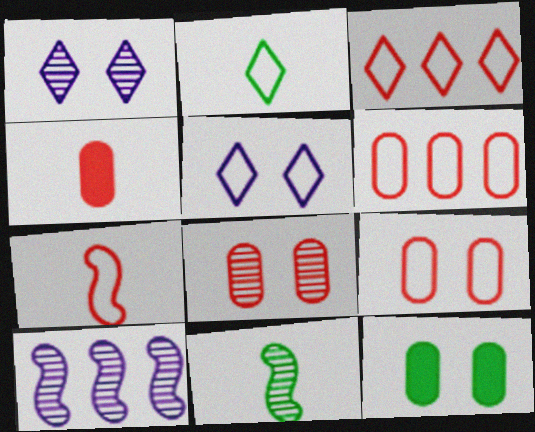[[2, 3, 5], 
[3, 7, 9], 
[4, 6, 8]]